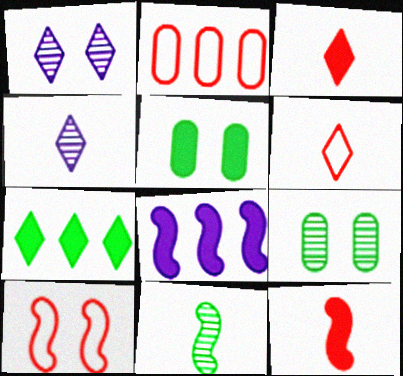[[1, 5, 10], 
[1, 6, 7], 
[2, 6, 10], 
[3, 5, 8], 
[6, 8, 9], 
[8, 10, 11]]